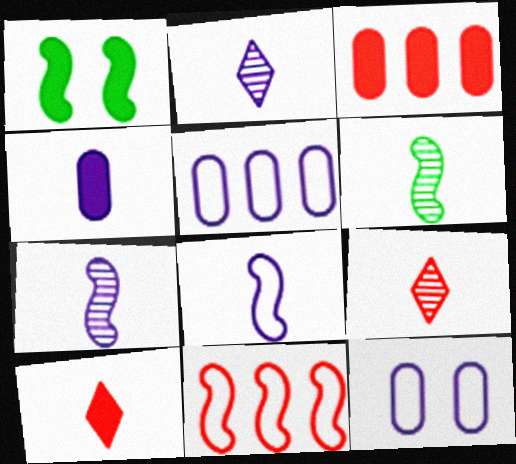[[1, 5, 9], 
[1, 7, 11], 
[2, 4, 8]]